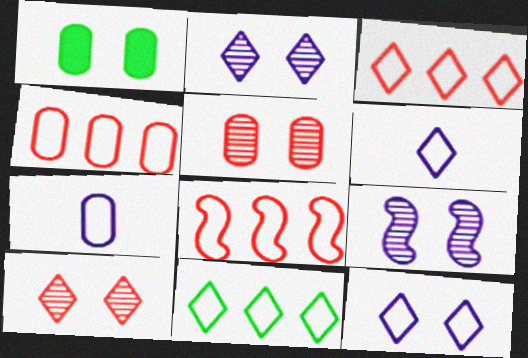[[3, 4, 8]]